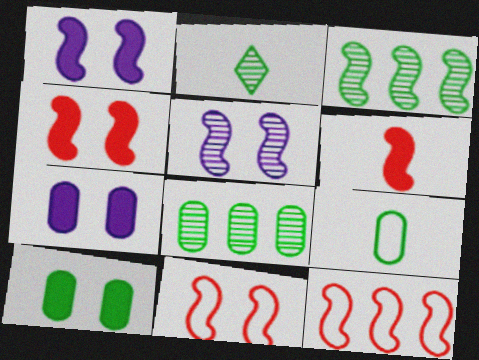[[2, 7, 12], 
[8, 9, 10]]